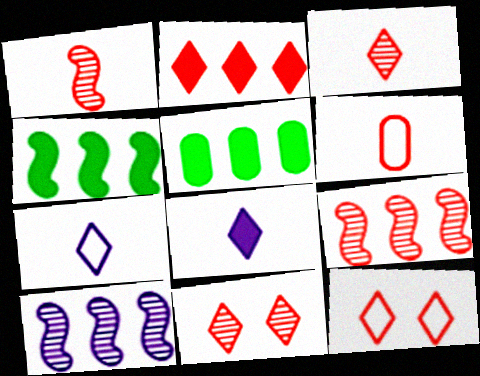[[2, 3, 12]]